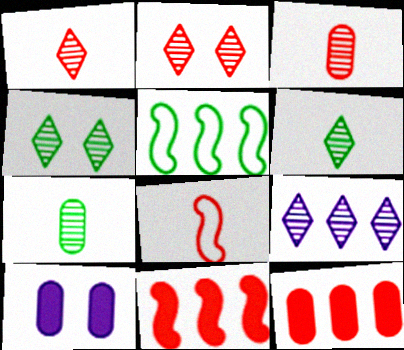[[1, 4, 9], 
[1, 5, 10], 
[2, 6, 9], 
[2, 8, 12], 
[5, 9, 12]]